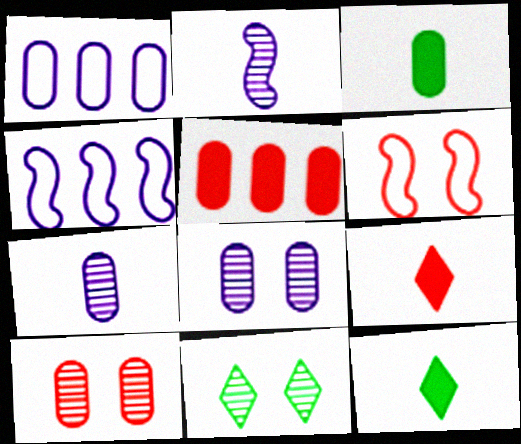[[1, 3, 10], 
[4, 10, 12]]